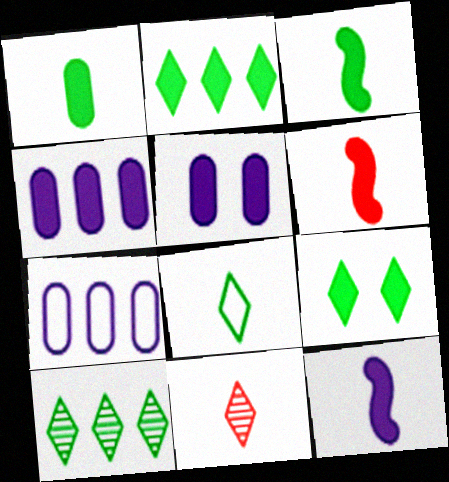[[2, 5, 6], 
[3, 6, 12], 
[4, 6, 9], 
[8, 9, 10]]